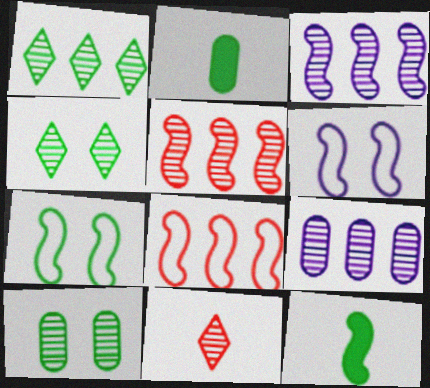[[1, 2, 7], 
[1, 5, 9], 
[3, 10, 11], 
[5, 6, 12]]